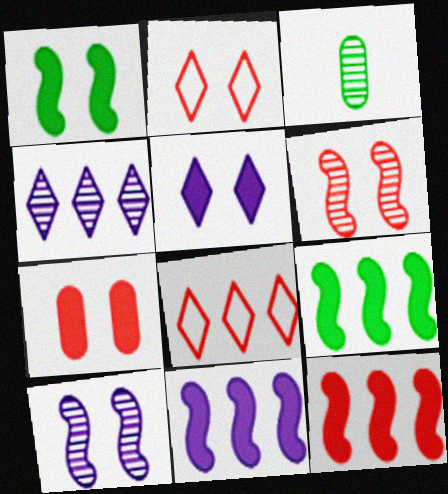[[1, 5, 7], 
[2, 3, 11], 
[2, 6, 7], 
[3, 4, 6], 
[9, 11, 12]]